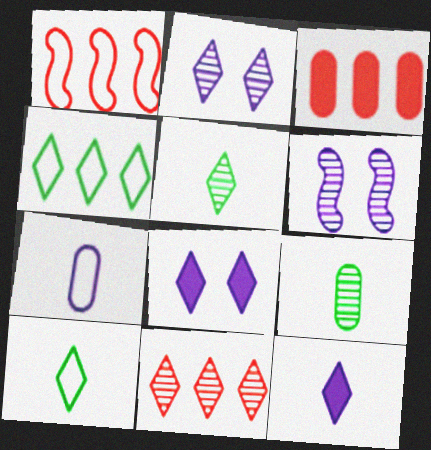[[1, 3, 11], 
[1, 8, 9], 
[2, 5, 11], 
[3, 6, 10], 
[6, 9, 11], 
[8, 10, 11]]